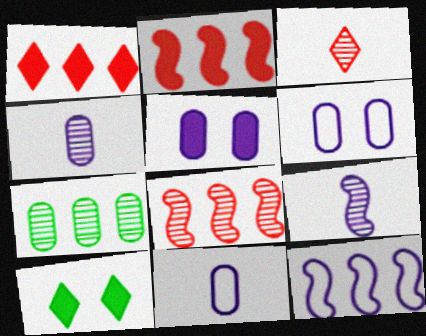[[1, 7, 12], 
[8, 10, 11]]